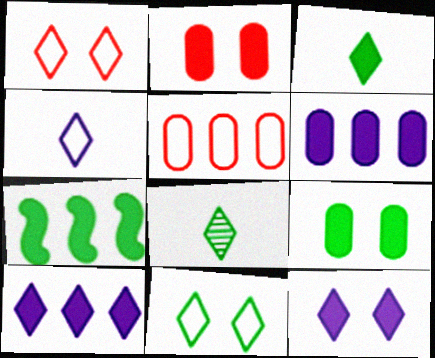[[1, 8, 10], 
[3, 7, 9]]